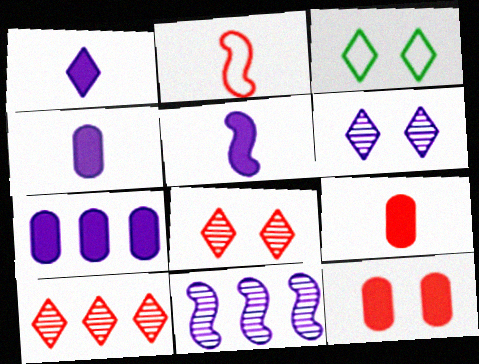[[1, 3, 10], 
[1, 4, 5], 
[2, 10, 12], 
[3, 9, 11]]